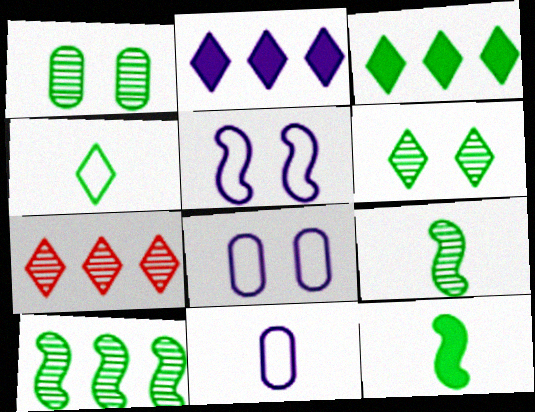[[3, 4, 6], 
[7, 8, 12]]